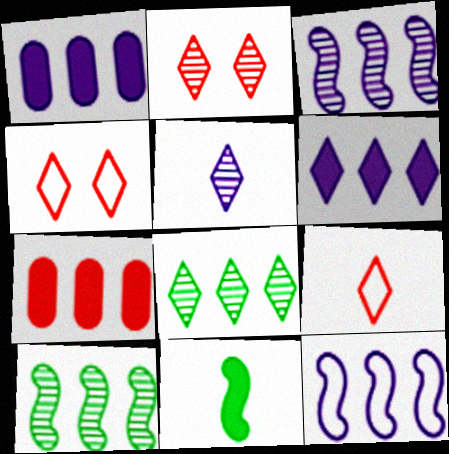[[2, 5, 8], 
[7, 8, 12]]